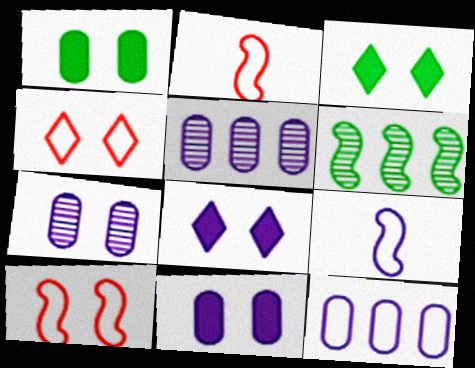[[2, 3, 5], 
[3, 7, 10], 
[5, 8, 9]]